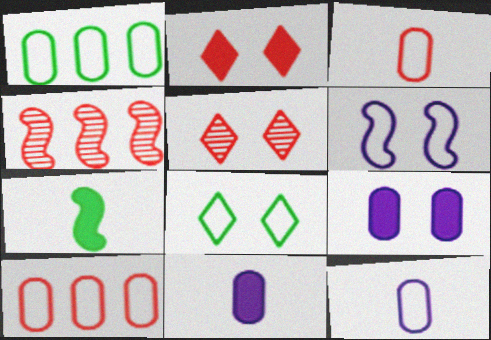[[2, 3, 4], 
[4, 6, 7], 
[4, 8, 11]]